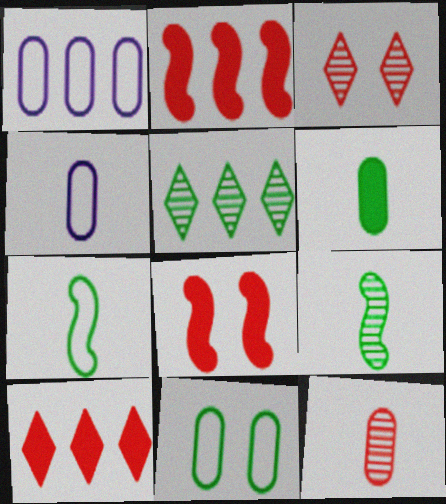[[1, 2, 5], 
[4, 5, 8], 
[4, 6, 12]]